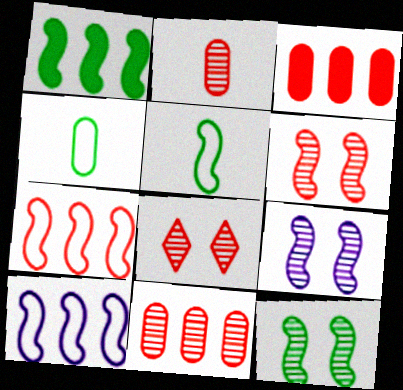[[1, 5, 12], 
[6, 9, 12]]